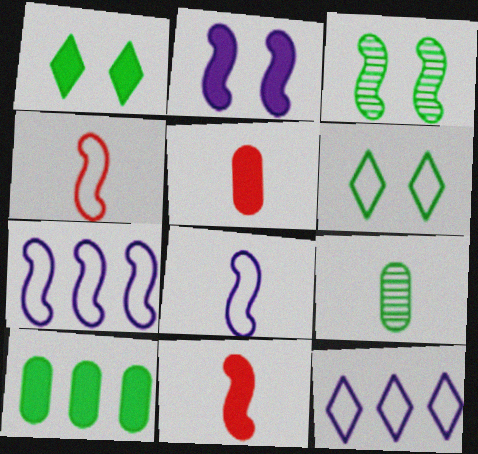[[3, 5, 12], 
[3, 7, 11]]